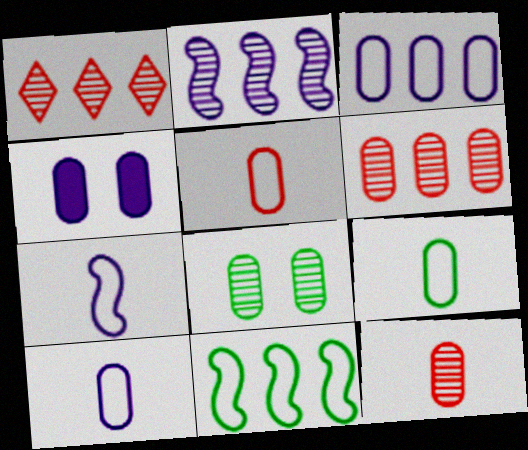[[4, 6, 9], 
[5, 9, 10]]